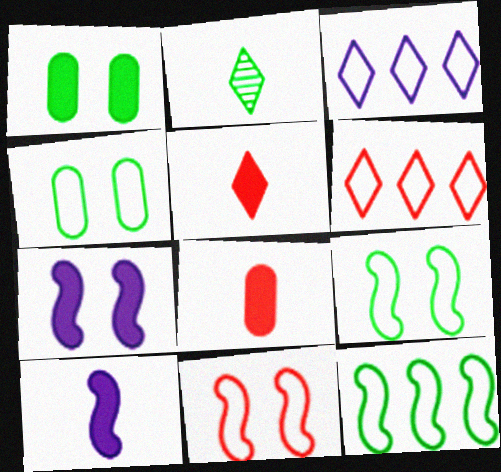[[1, 2, 12]]